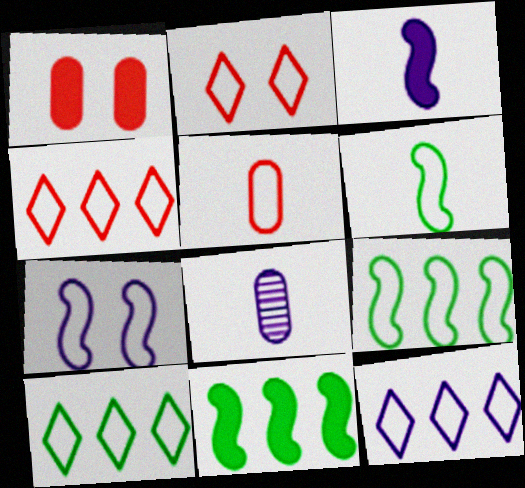[[2, 8, 11], 
[4, 10, 12], 
[5, 7, 10]]